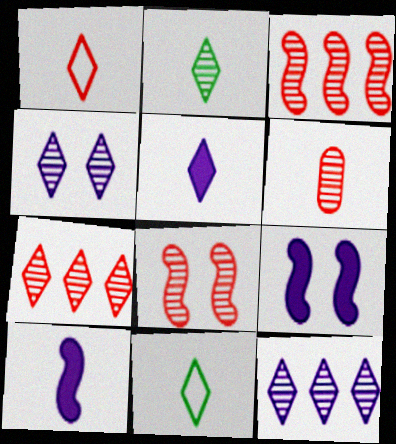[[1, 2, 5], 
[2, 4, 7], 
[6, 7, 8], 
[6, 10, 11]]